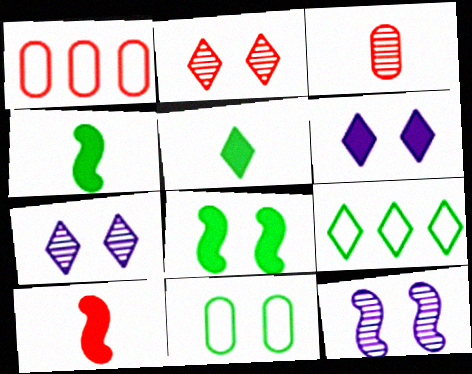[[1, 2, 10], 
[1, 4, 7], 
[1, 5, 12]]